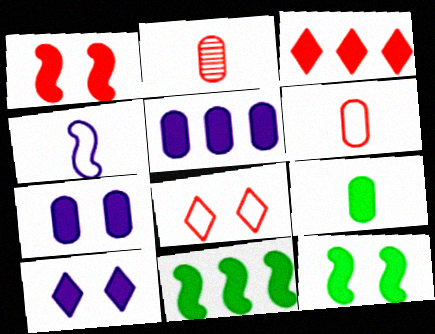[[3, 5, 11]]